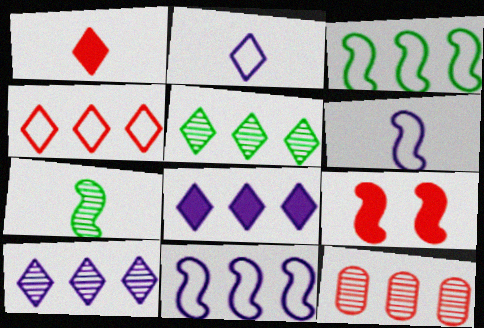[[3, 8, 12], 
[4, 5, 8], 
[7, 9, 11]]